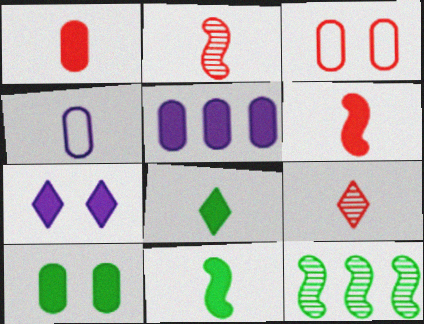[[1, 5, 10], 
[2, 4, 8], 
[4, 9, 11]]